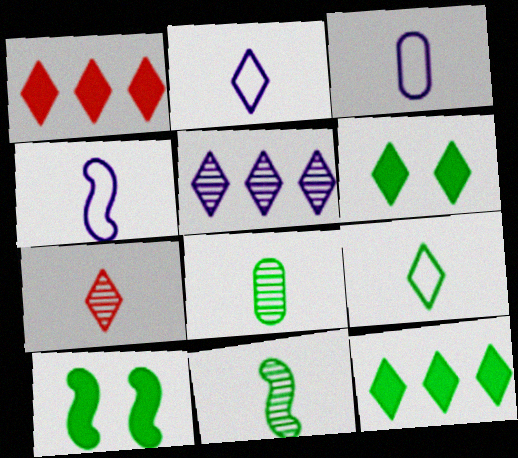[[2, 3, 4]]